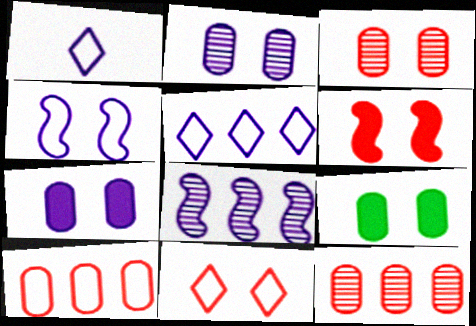[[1, 7, 8], 
[3, 6, 11]]